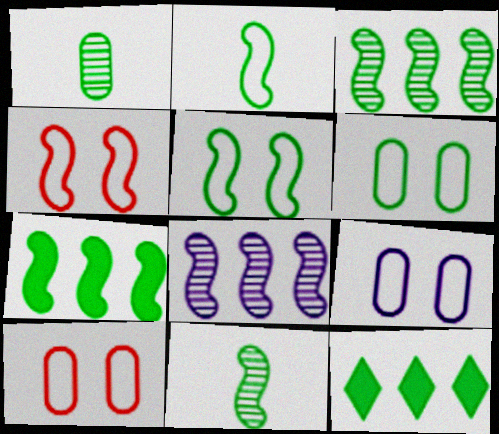[[1, 5, 12], 
[5, 7, 11], 
[6, 9, 10], 
[6, 11, 12]]